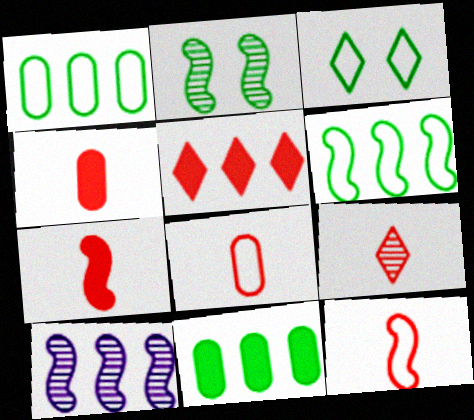[[1, 5, 10], 
[3, 4, 10], 
[4, 9, 12], 
[7, 8, 9]]